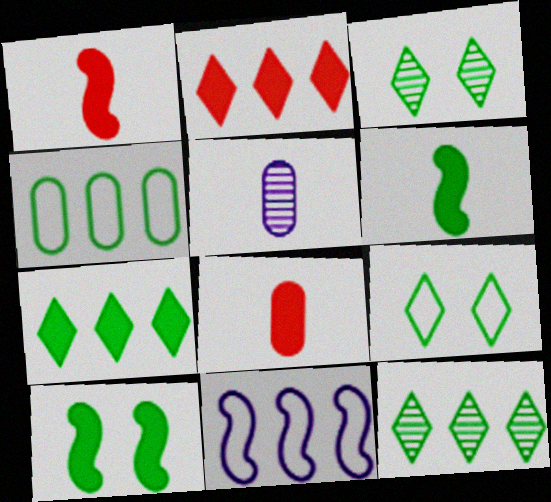[[3, 4, 6], 
[3, 8, 11]]